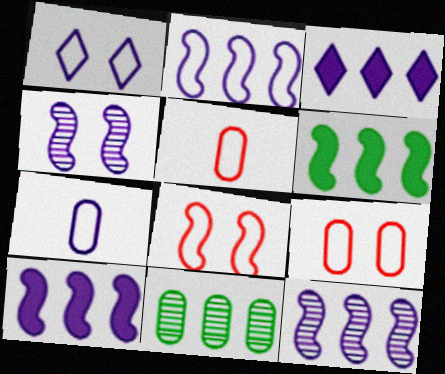[[1, 2, 7], 
[2, 10, 12], 
[3, 4, 7]]